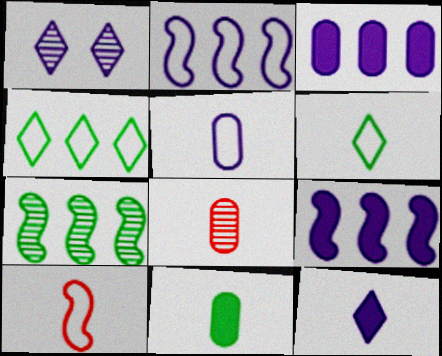[[1, 5, 9], 
[1, 7, 8], 
[5, 6, 10], 
[5, 8, 11]]